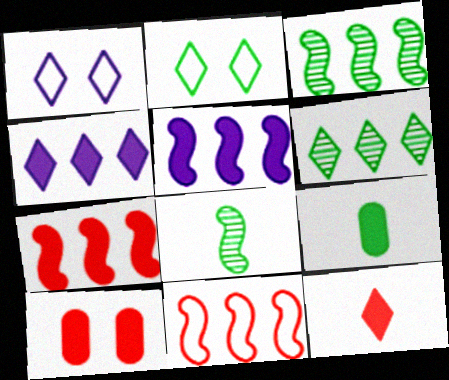[[1, 6, 12], 
[2, 3, 9], 
[3, 5, 11], 
[7, 10, 12]]